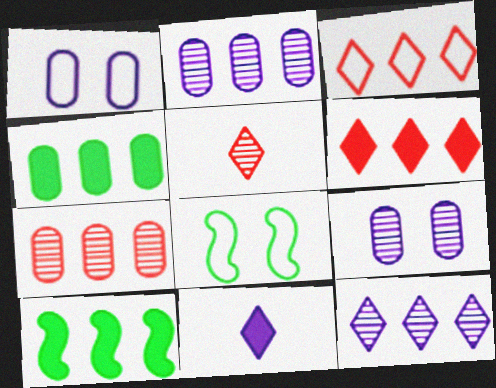[[1, 5, 10], 
[2, 3, 10], 
[7, 8, 11]]